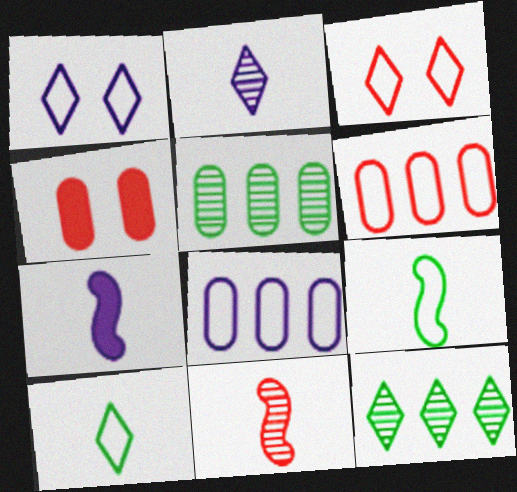[[1, 6, 9], 
[3, 5, 7], 
[3, 8, 9], 
[7, 9, 11]]